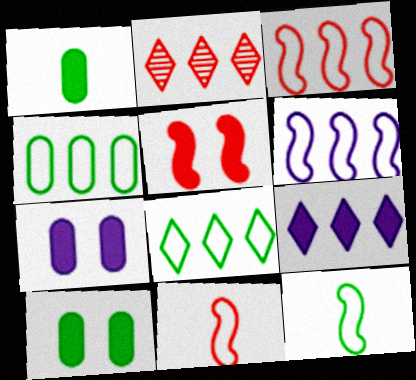[[1, 5, 9], 
[2, 7, 12], 
[2, 8, 9]]